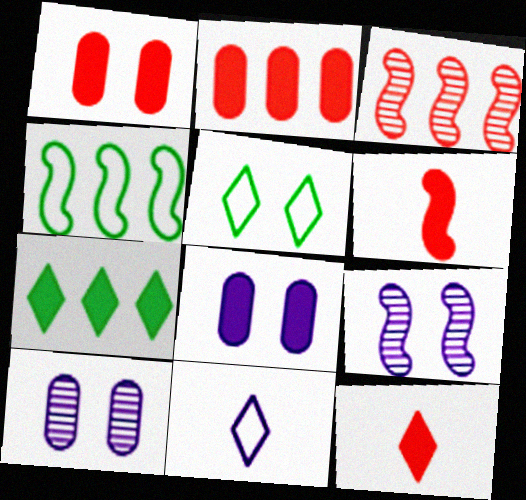[[1, 5, 9], 
[4, 6, 9], 
[4, 10, 12], 
[6, 7, 8]]